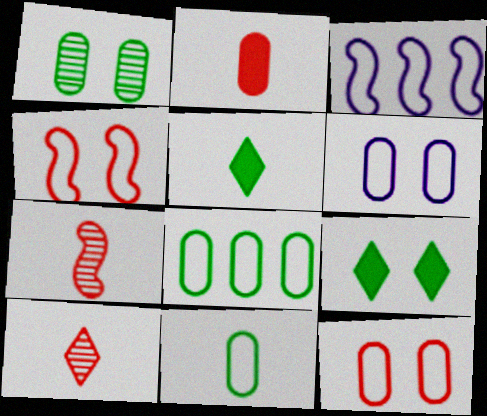[]